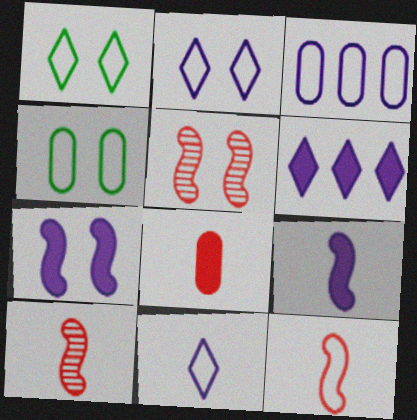[[1, 3, 12], 
[4, 6, 10]]